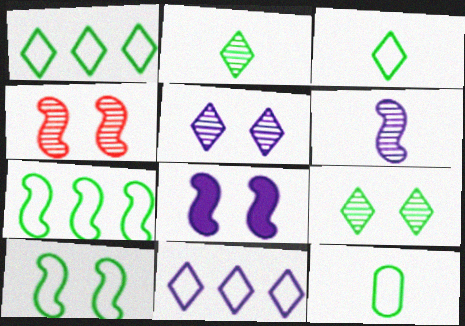[[1, 10, 12], 
[4, 8, 10]]